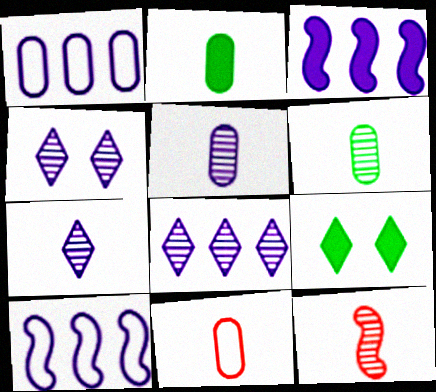[[1, 3, 8], 
[1, 9, 12], 
[2, 5, 11], 
[4, 7, 8], 
[6, 7, 12]]